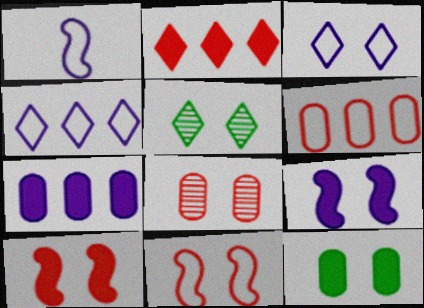[]